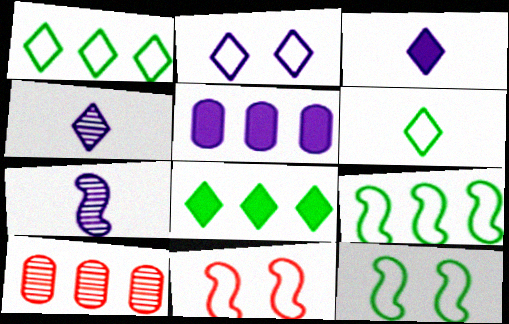[[2, 5, 7], 
[3, 10, 12]]